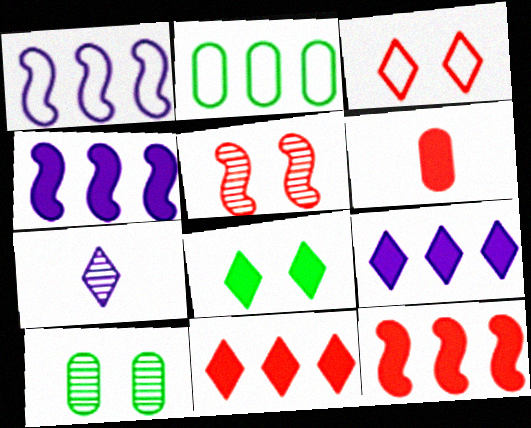[[4, 6, 8]]